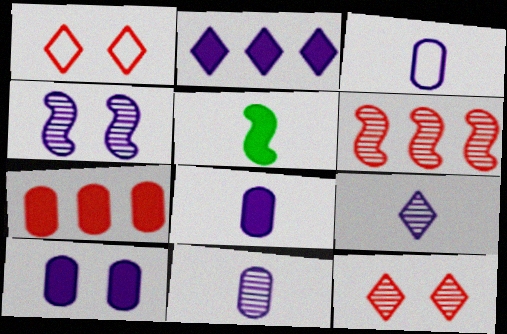[[2, 3, 4], 
[3, 8, 11]]